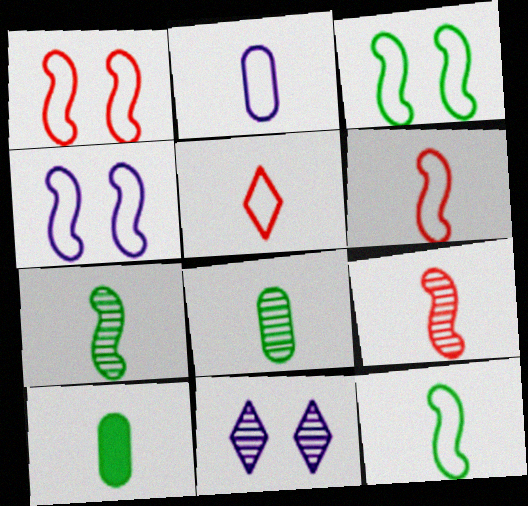[[1, 3, 4], 
[2, 5, 12]]